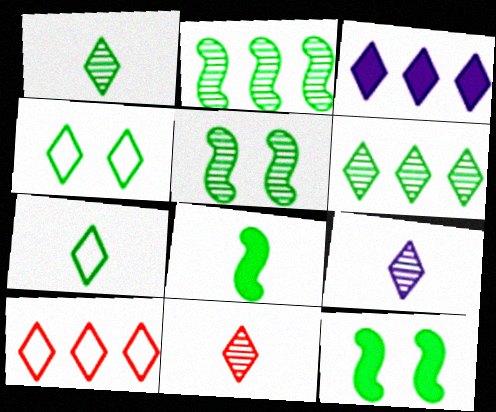[[1, 9, 11], 
[3, 4, 11], 
[3, 6, 10]]